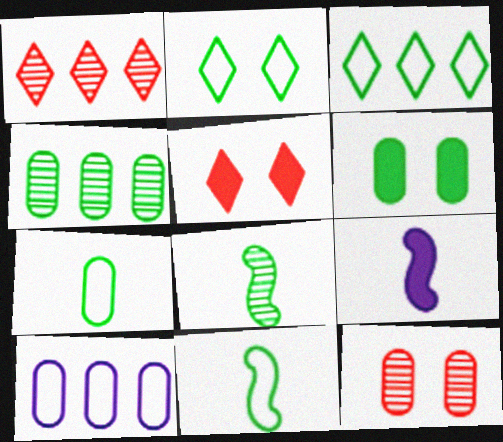[[3, 6, 8], 
[3, 9, 12], 
[4, 6, 7], 
[5, 8, 10]]